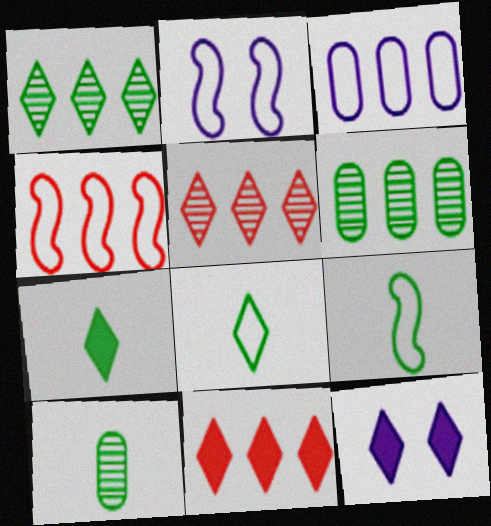[[2, 4, 9], 
[2, 10, 11], 
[4, 10, 12], 
[5, 8, 12], 
[7, 9, 10], 
[7, 11, 12]]